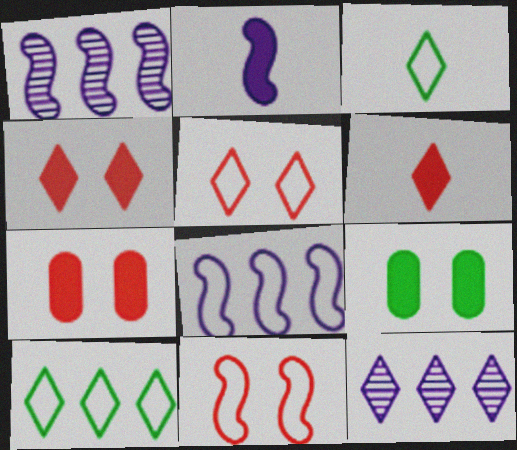[[1, 3, 7], 
[3, 4, 12]]